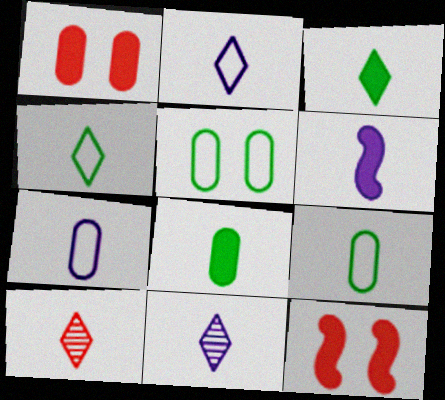[[2, 3, 10], 
[6, 7, 11], 
[6, 9, 10]]